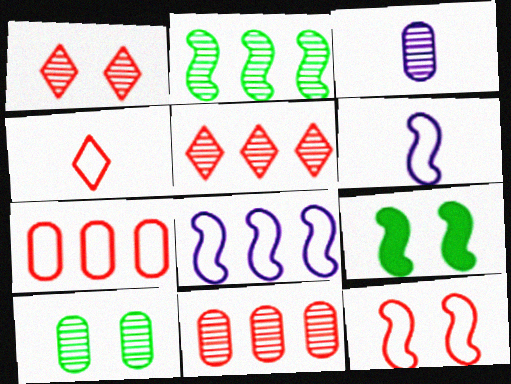[[1, 2, 3], 
[3, 10, 11], 
[4, 7, 12]]